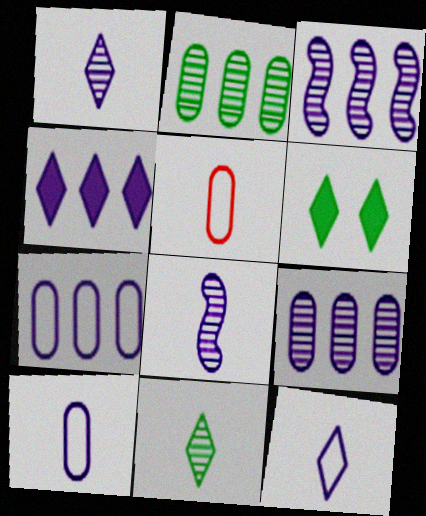[[3, 4, 7], 
[3, 5, 6]]